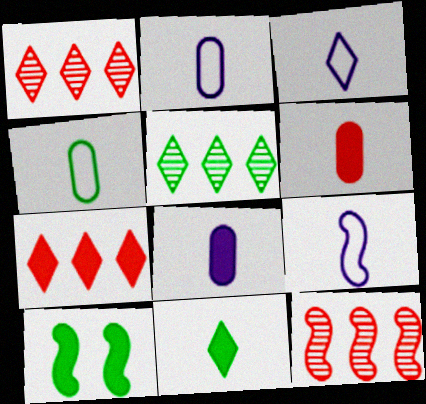[[1, 2, 10], 
[2, 3, 9], 
[4, 5, 10], 
[7, 8, 10], 
[9, 10, 12]]